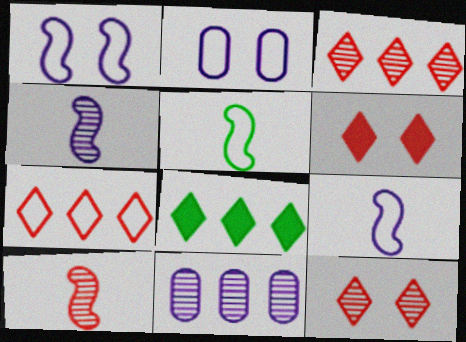[[2, 5, 7], 
[2, 8, 10], 
[5, 6, 11]]